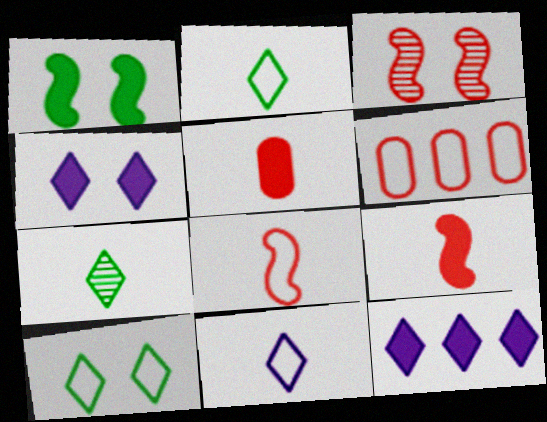[[1, 5, 12]]